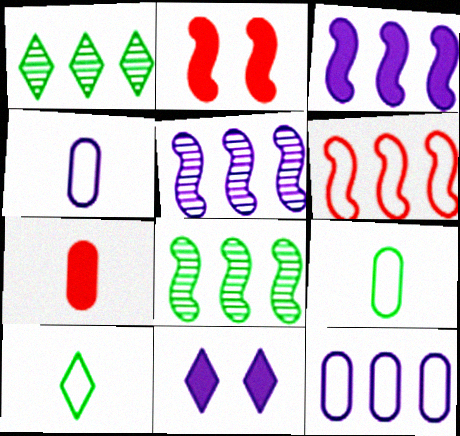[[1, 2, 4], 
[3, 6, 8], 
[4, 5, 11]]